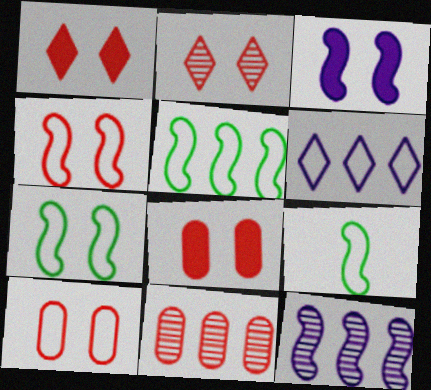[[2, 4, 8], 
[5, 7, 9], 
[6, 9, 10]]